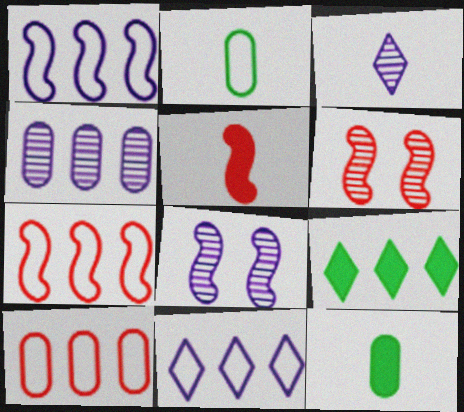[[2, 3, 5], 
[3, 4, 8], 
[4, 7, 9], 
[5, 6, 7], 
[6, 11, 12]]